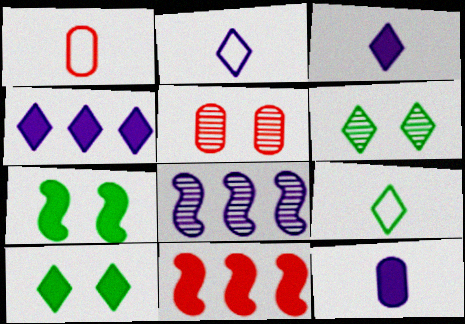[[1, 8, 10], 
[10, 11, 12]]